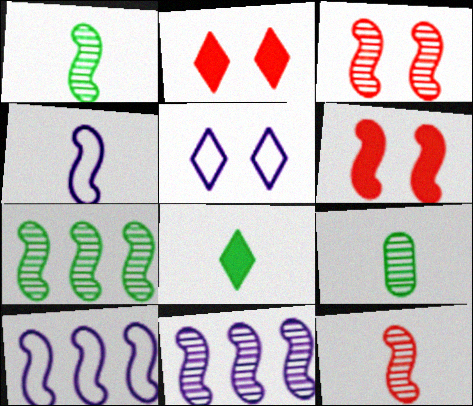[[1, 3, 11], 
[1, 6, 10], 
[2, 9, 10], 
[4, 6, 7]]